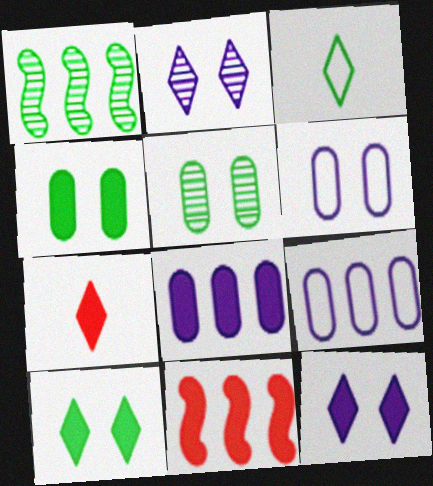[[1, 3, 4], 
[1, 6, 7]]